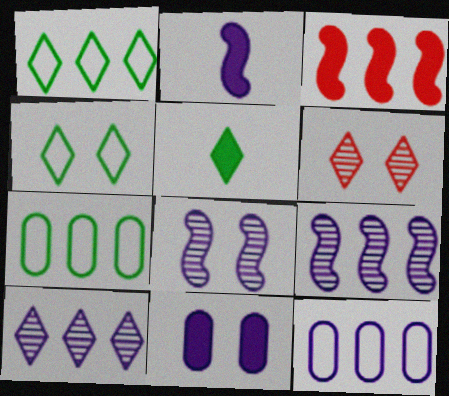[[2, 6, 7], 
[3, 5, 11], 
[3, 7, 10]]